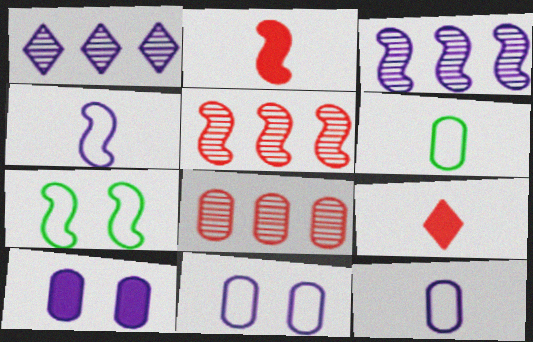[[1, 4, 10], 
[2, 3, 7], 
[6, 8, 10]]